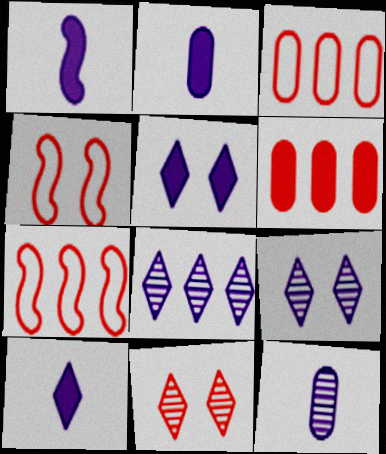[[1, 2, 10]]